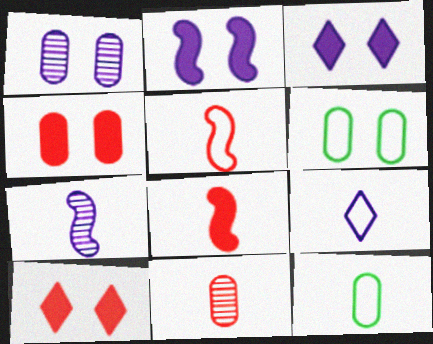[[1, 4, 6], 
[5, 9, 12]]